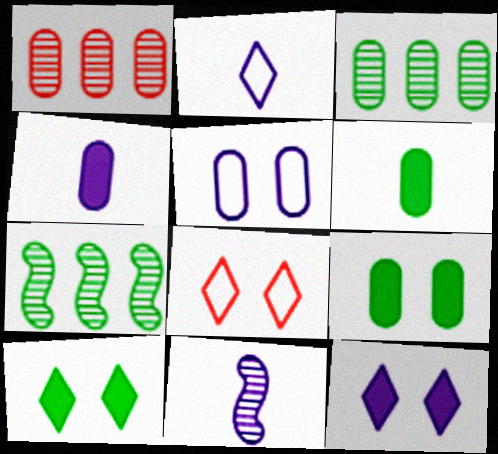[[1, 5, 6], 
[2, 4, 11], 
[4, 7, 8]]